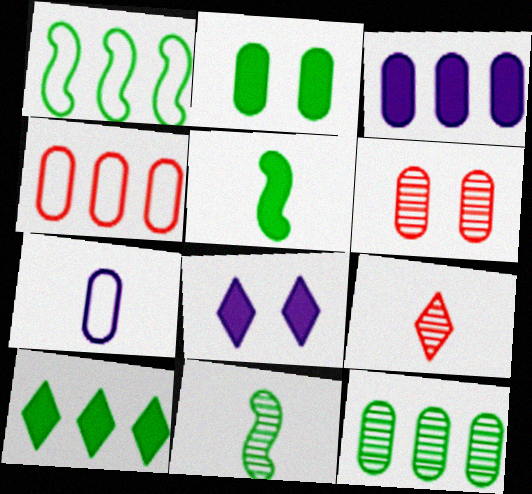[[1, 10, 12], 
[2, 5, 10], 
[3, 4, 12], 
[4, 8, 11], 
[5, 7, 9]]